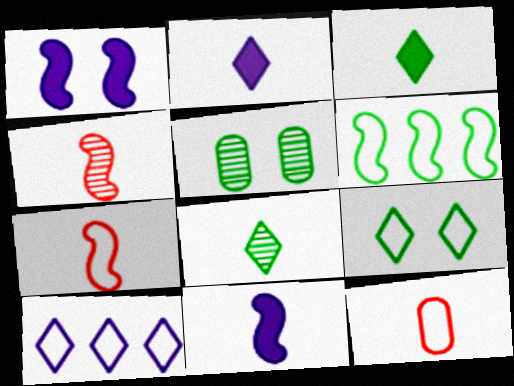[[1, 4, 6], 
[3, 5, 6], 
[8, 11, 12]]